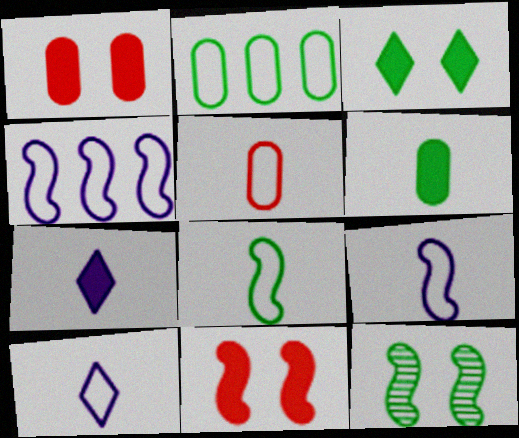[[5, 8, 10]]